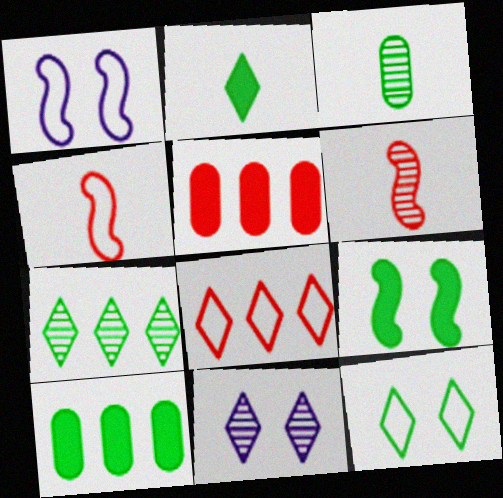[[2, 7, 12], 
[2, 8, 11], 
[2, 9, 10], 
[4, 10, 11]]